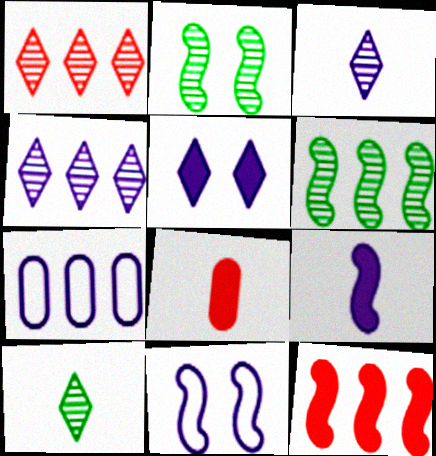[]